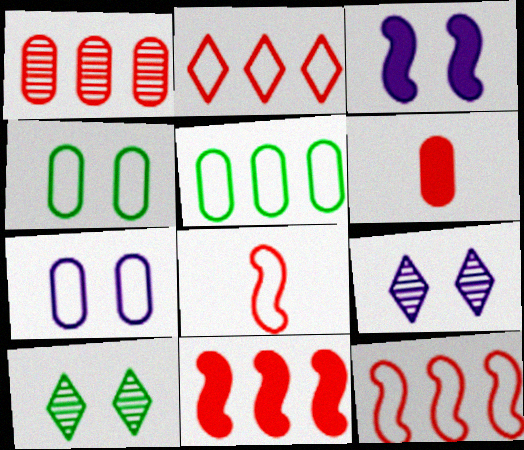[[1, 2, 11], 
[3, 7, 9]]